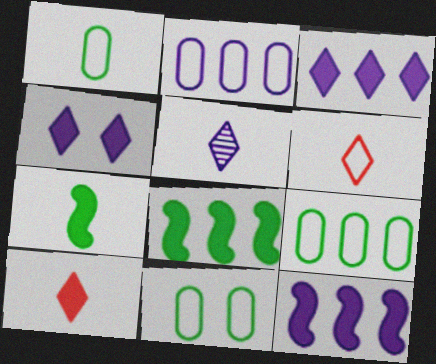[[1, 9, 11]]